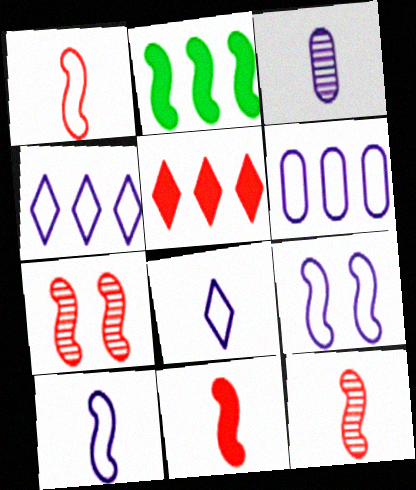[[1, 11, 12], 
[2, 7, 10], 
[2, 9, 12], 
[6, 8, 9]]